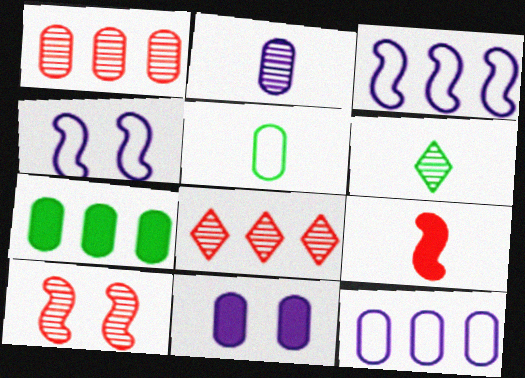[[1, 5, 11], 
[1, 7, 12], 
[2, 11, 12], 
[3, 7, 8]]